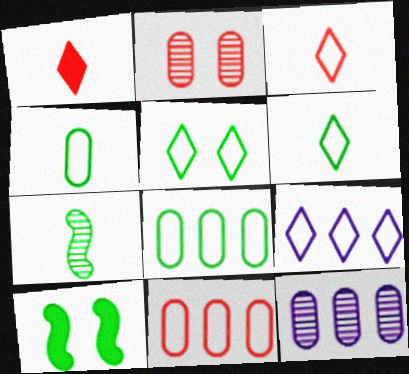[[3, 5, 9], 
[3, 10, 12]]